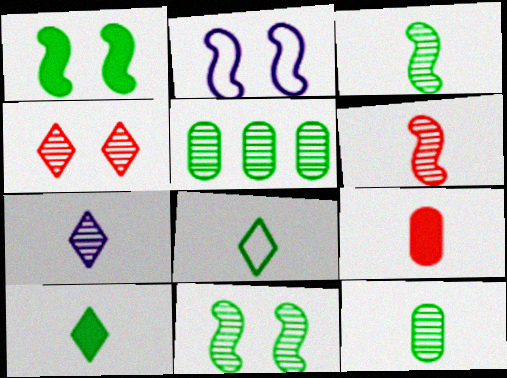[[1, 5, 8], 
[6, 7, 12]]